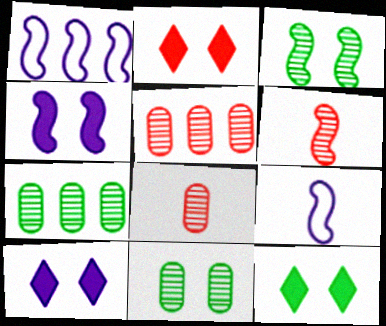[[1, 8, 12], 
[2, 7, 9], 
[2, 10, 12], 
[5, 9, 12]]